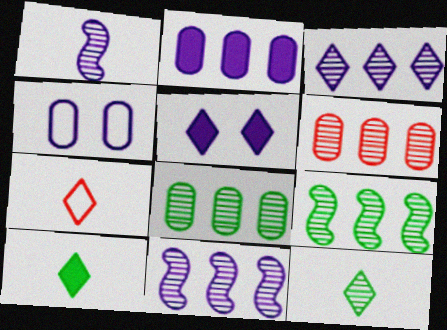[[3, 6, 9]]